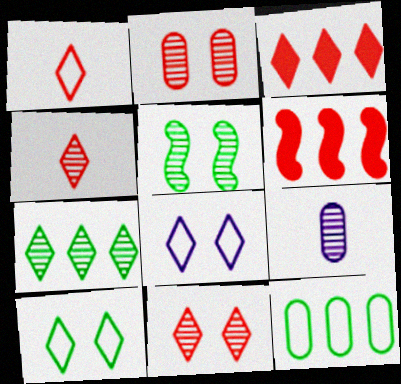[[1, 2, 6], 
[1, 3, 11], 
[6, 9, 10]]